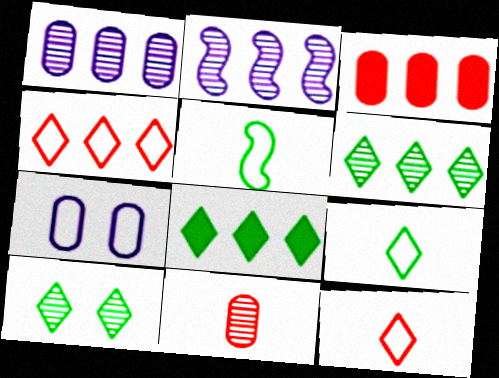[[2, 10, 11], 
[4, 5, 7], 
[8, 9, 10]]